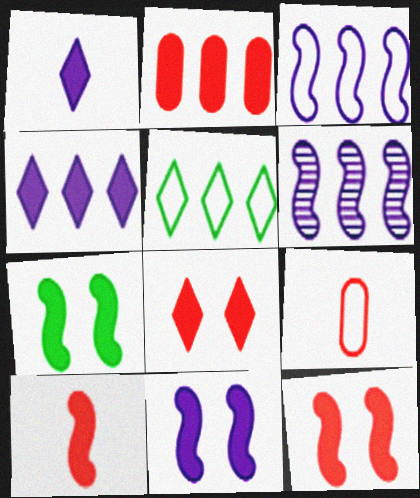[[1, 2, 7], 
[2, 5, 6], 
[2, 8, 10], 
[7, 11, 12]]